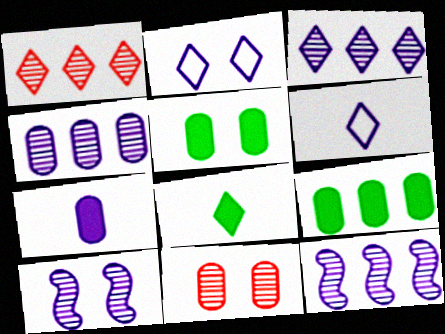[[1, 2, 8], 
[2, 7, 12], 
[3, 4, 12]]